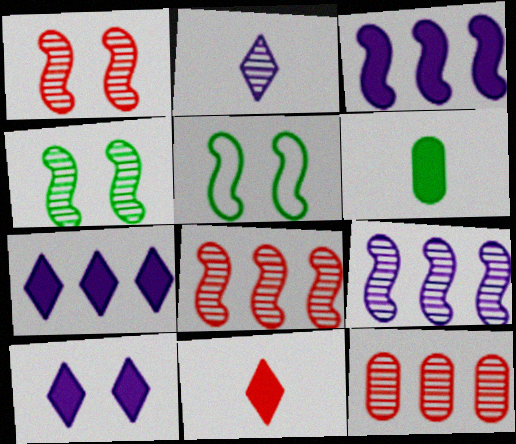[[2, 4, 12]]